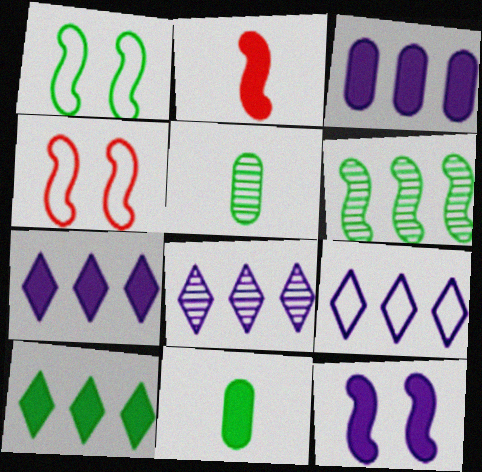[[1, 5, 10], 
[4, 5, 7], 
[4, 8, 11], 
[7, 8, 9]]